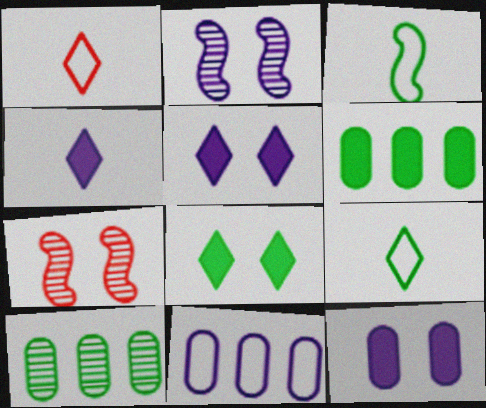[[1, 2, 6], 
[2, 4, 11], 
[3, 8, 10]]